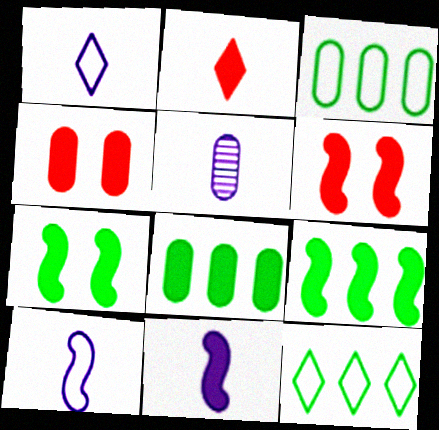[[1, 5, 11], 
[3, 4, 5], 
[5, 6, 12], 
[6, 9, 11]]